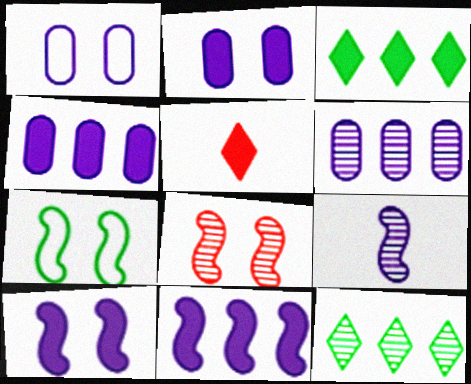[[5, 6, 7], 
[7, 8, 10]]